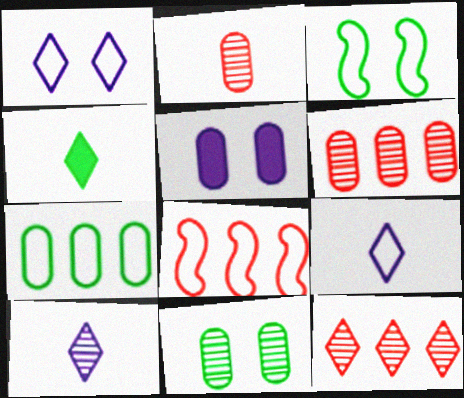[[1, 4, 12], 
[2, 5, 7]]